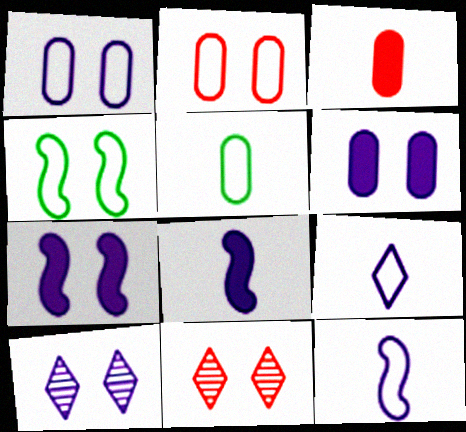[[1, 7, 10], 
[4, 6, 11]]